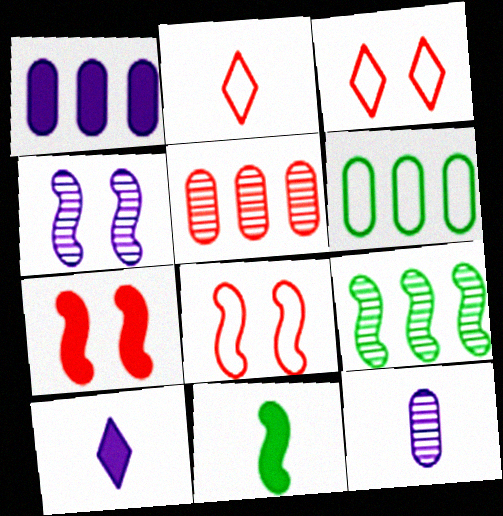[[1, 5, 6], 
[2, 5, 7], 
[2, 11, 12]]